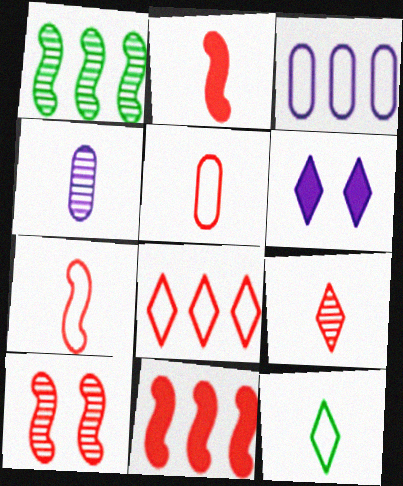[[1, 5, 6], 
[2, 4, 12], 
[2, 5, 9], 
[7, 10, 11]]